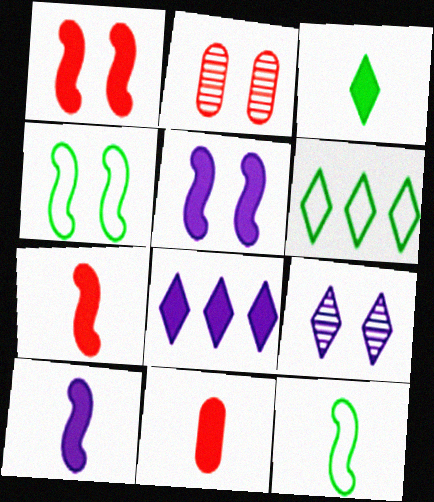[[2, 6, 10], 
[2, 8, 12], 
[3, 10, 11]]